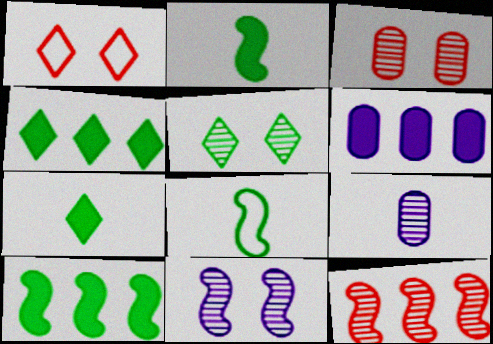[[1, 9, 10], 
[3, 5, 11], 
[5, 9, 12]]